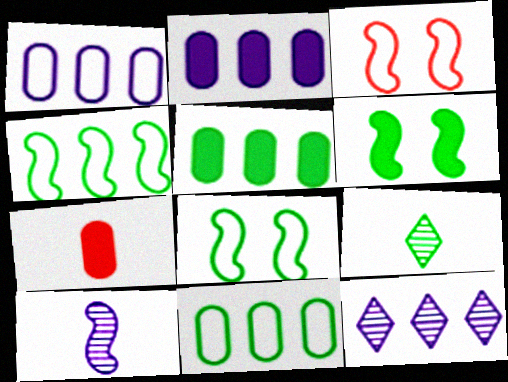[[2, 3, 9], 
[5, 8, 9], 
[6, 9, 11], 
[7, 8, 12]]